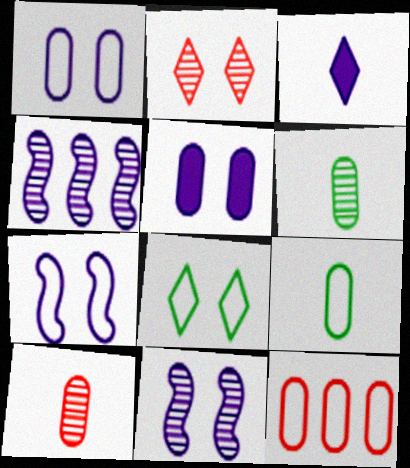[[1, 3, 4], 
[1, 9, 12], 
[2, 4, 6], 
[5, 6, 12]]